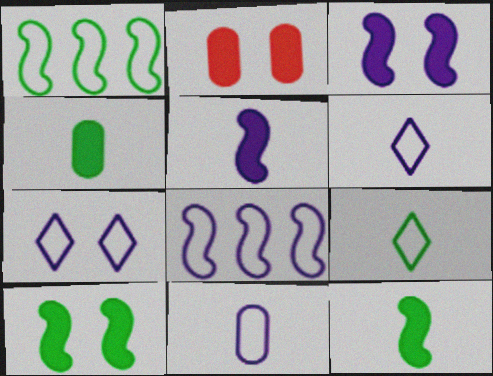[[7, 8, 11]]